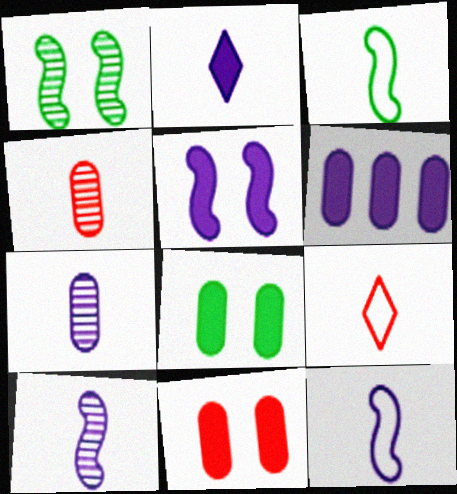[[1, 6, 9], 
[2, 3, 4], 
[2, 5, 6], 
[2, 7, 12]]